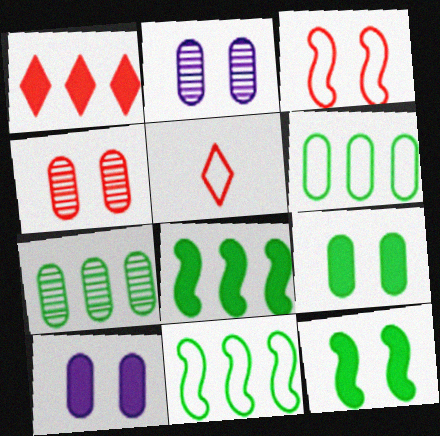[[2, 5, 8]]